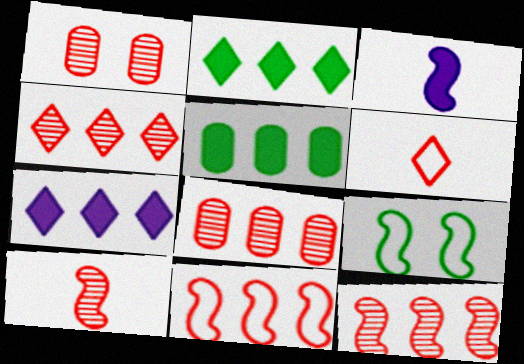[[1, 4, 10], 
[3, 9, 12], 
[4, 8, 12]]